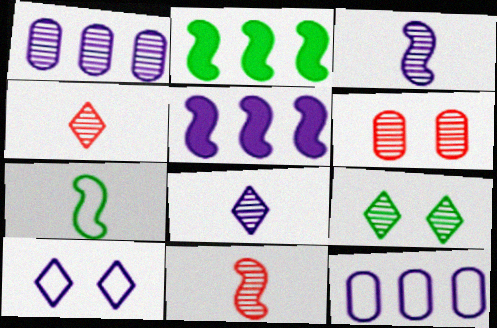[[1, 9, 11]]